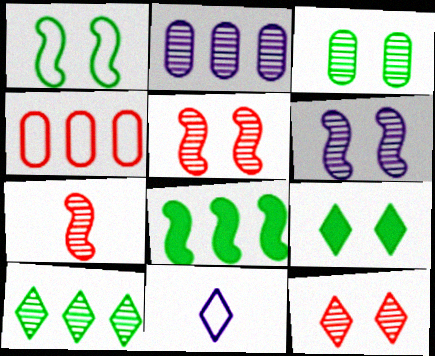[[1, 3, 9], 
[1, 4, 11], 
[3, 6, 12]]